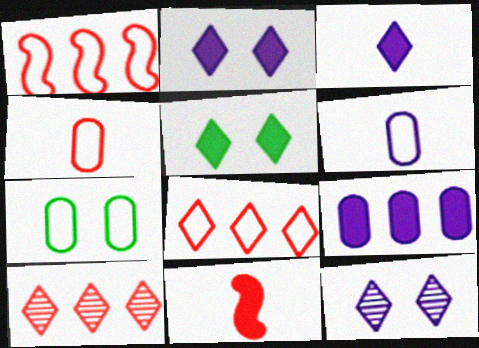[[5, 9, 11]]